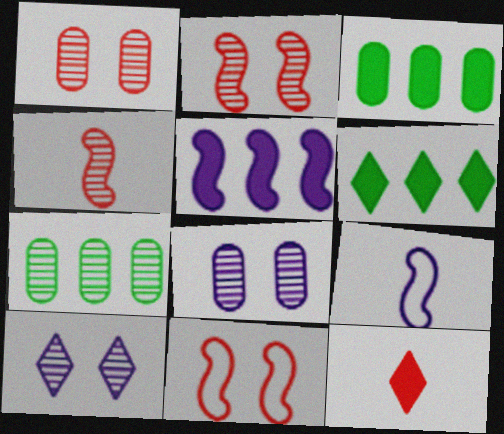[[1, 6, 9], 
[4, 7, 10]]